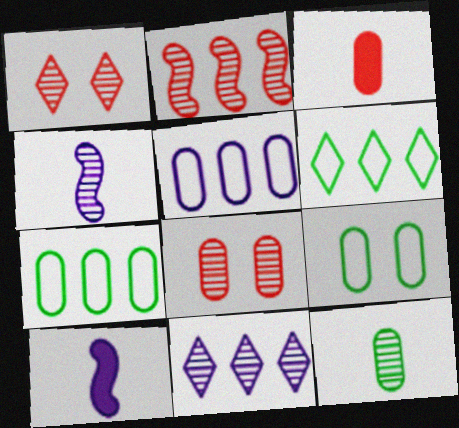[[1, 7, 10], 
[6, 8, 10]]